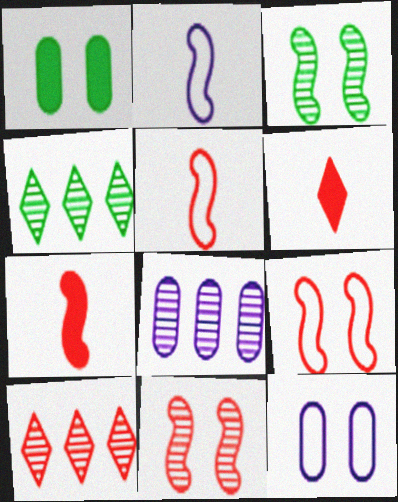[[1, 2, 10], 
[4, 7, 12]]